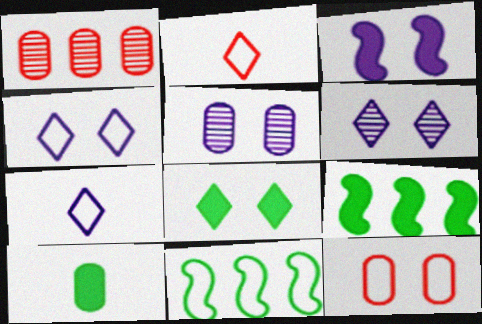[[2, 5, 9], 
[3, 4, 5], 
[7, 11, 12], 
[8, 9, 10]]